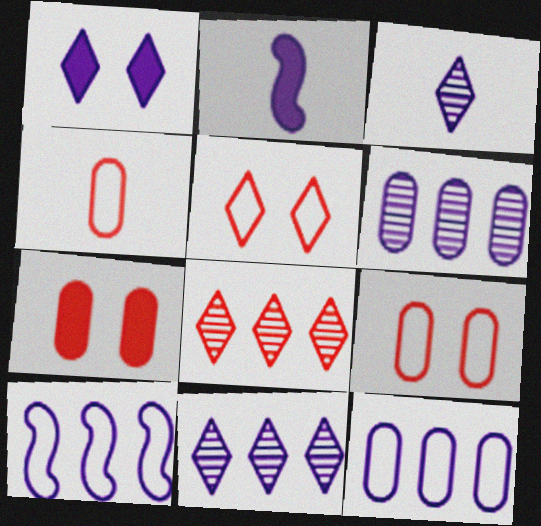[]